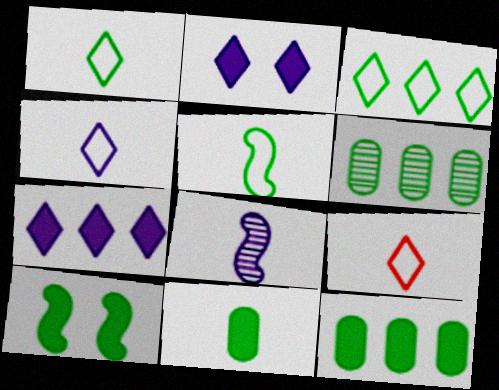[[1, 4, 9], 
[1, 6, 10], 
[8, 9, 11]]